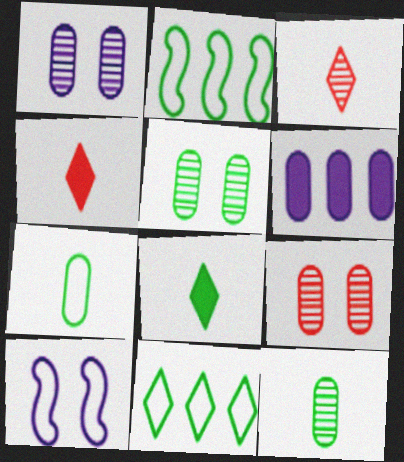[[1, 2, 4], 
[1, 5, 9], 
[2, 5, 8], 
[6, 7, 9]]